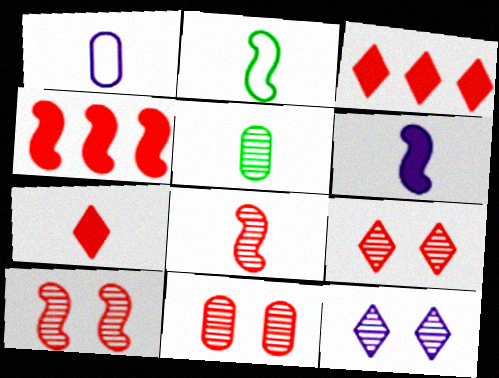[[2, 6, 8], 
[9, 10, 11]]